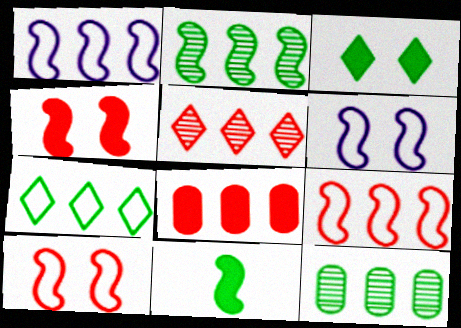[[5, 8, 9]]